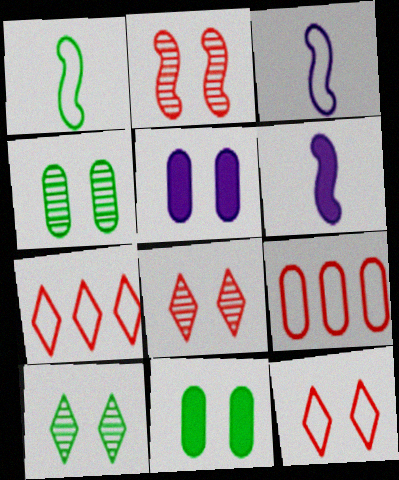[[4, 6, 7], 
[6, 9, 10]]